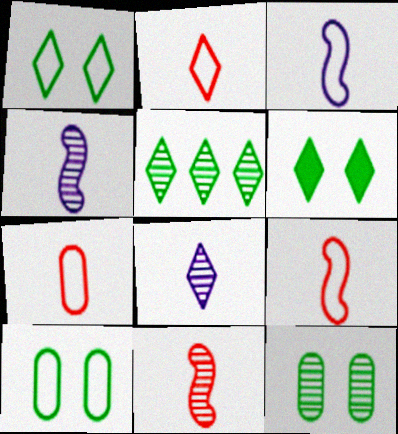[[2, 7, 9]]